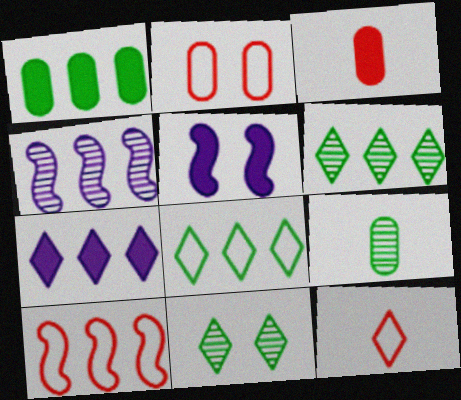[[2, 5, 11], 
[2, 10, 12], 
[7, 11, 12]]